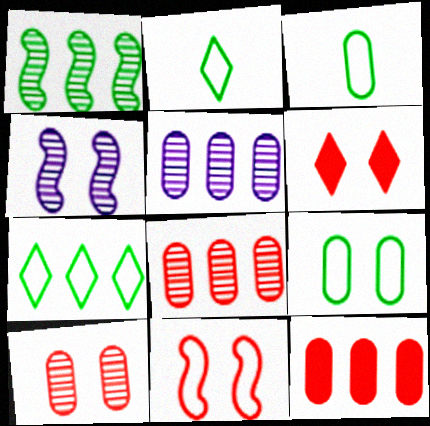[[2, 4, 12], 
[4, 6, 9], 
[6, 10, 11]]